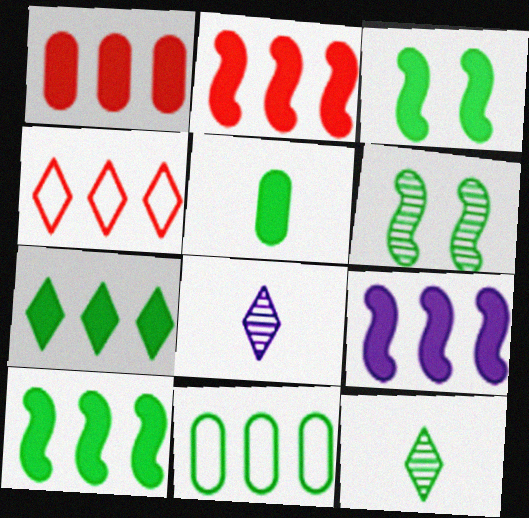[[1, 7, 9], 
[2, 9, 10], 
[3, 5, 7], 
[3, 11, 12]]